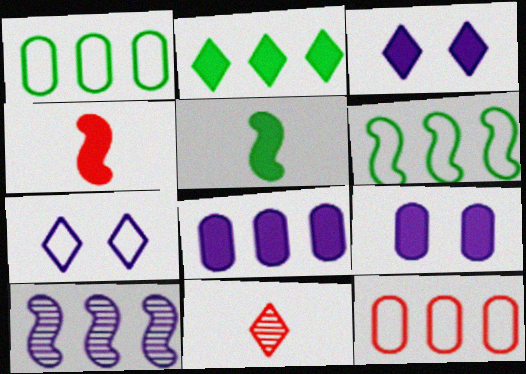[[2, 4, 9], 
[2, 7, 11], 
[2, 10, 12], 
[6, 9, 11]]